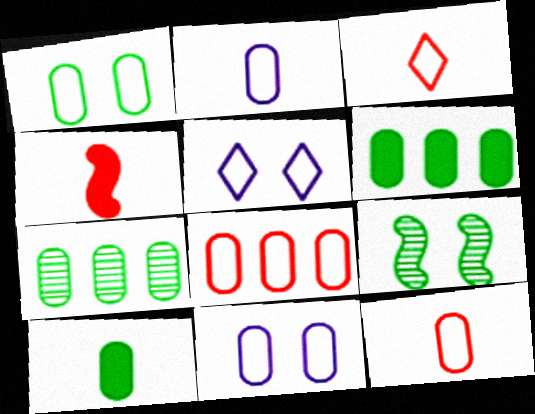[[1, 2, 8], 
[1, 7, 10], 
[4, 5, 7]]